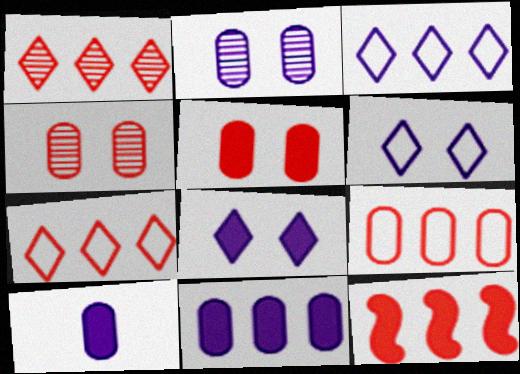[[1, 9, 12]]